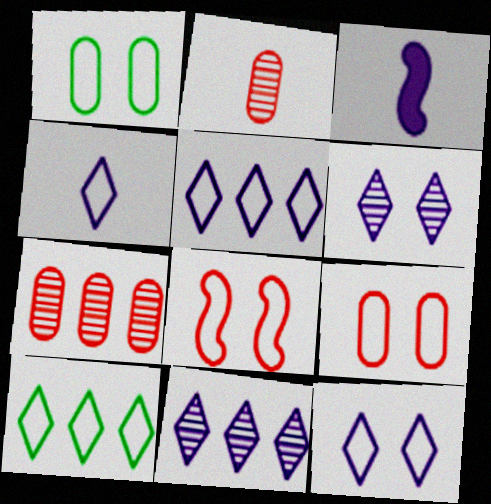[[1, 8, 12], 
[4, 5, 12]]